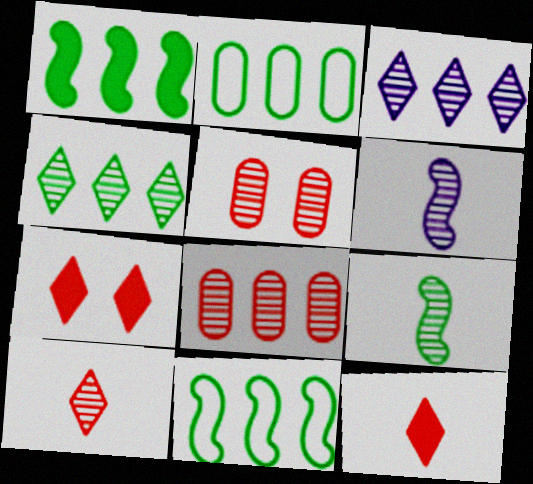[[1, 2, 4], 
[2, 6, 7], 
[3, 5, 9], 
[4, 5, 6]]